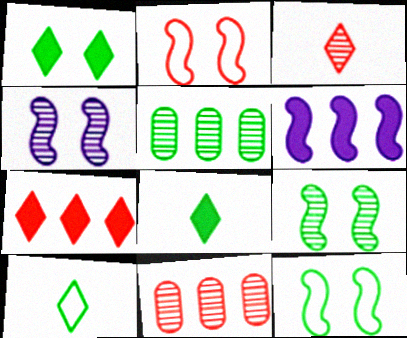[[3, 4, 5], 
[5, 8, 12]]